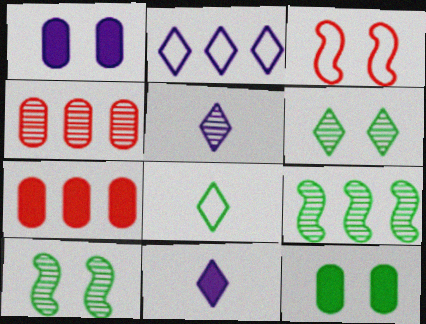[[1, 3, 6], 
[2, 7, 9], 
[4, 5, 10], 
[8, 9, 12]]